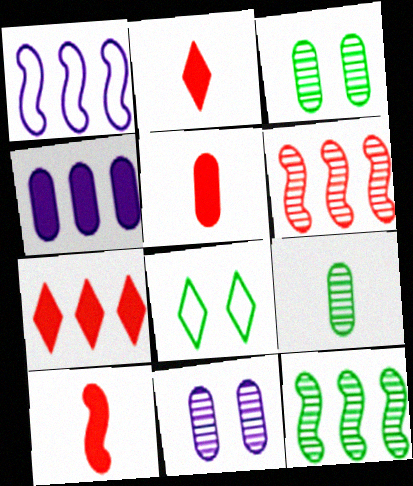[[1, 2, 3], 
[2, 5, 10]]